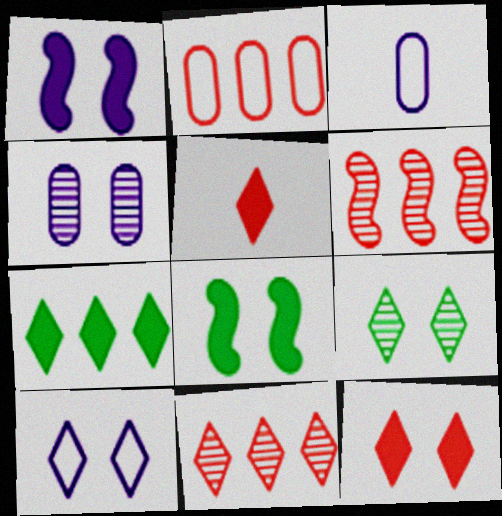[[1, 4, 10], 
[3, 8, 11], 
[9, 10, 12]]